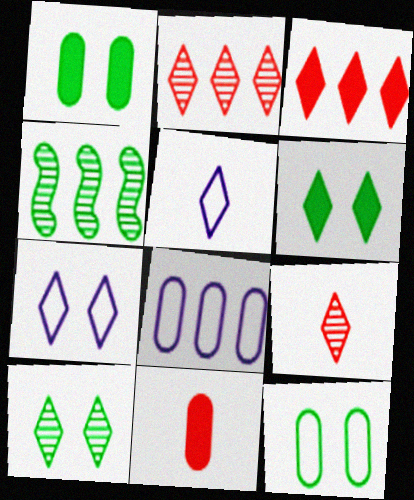[[2, 5, 6], 
[3, 4, 8], 
[3, 5, 10], 
[4, 7, 11]]